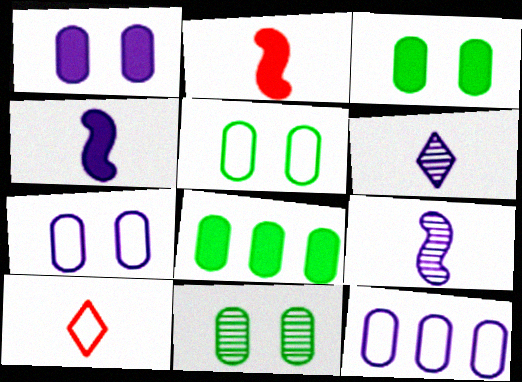[[3, 5, 11]]